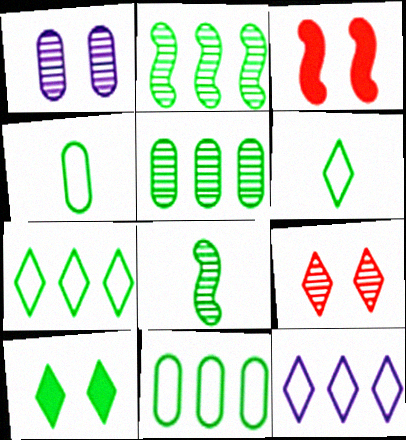[[2, 4, 10], 
[8, 10, 11]]